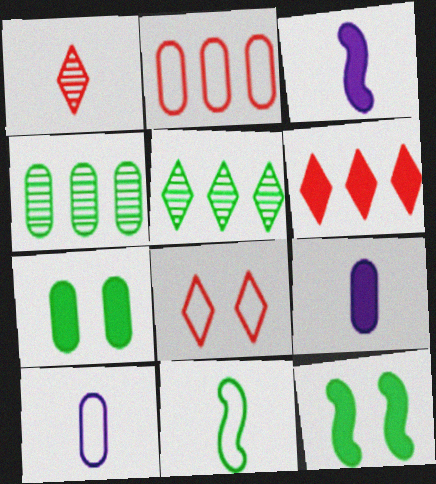[[1, 6, 8], 
[1, 9, 11], 
[3, 4, 8], 
[3, 6, 7], 
[5, 7, 11], 
[6, 9, 12]]